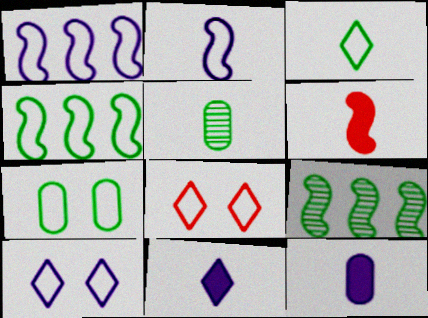[[3, 4, 7], 
[8, 9, 12]]